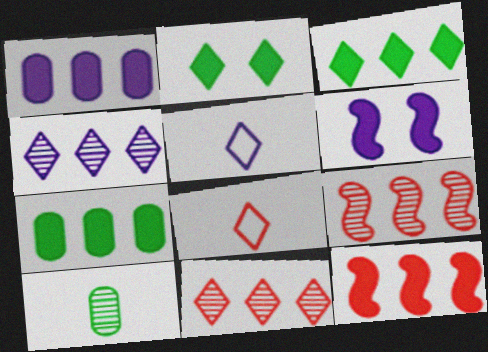[[1, 3, 12], 
[2, 4, 8], 
[2, 5, 11]]